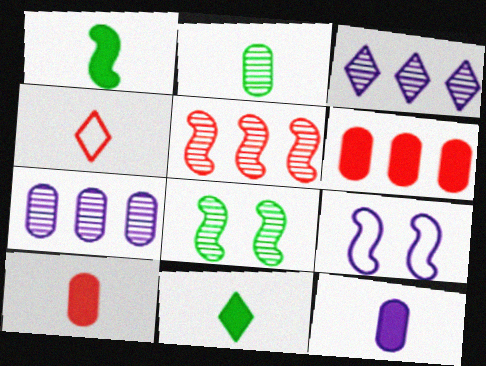[[1, 5, 9], 
[3, 9, 12]]